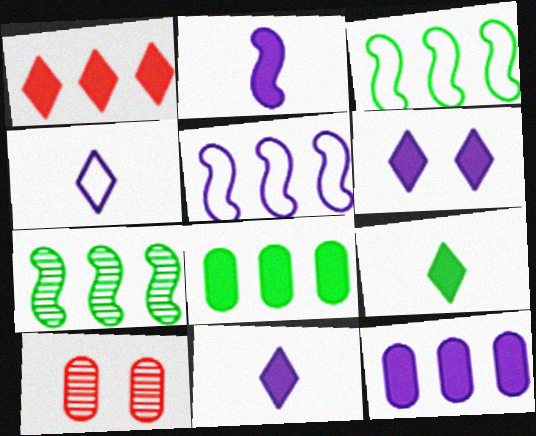[[1, 6, 9], 
[2, 6, 12], 
[3, 10, 11], 
[5, 9, 10]]